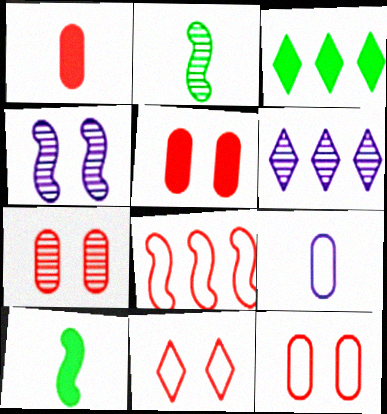[[2, 6, 7], 
[4, 8, 10], 
[5, 7, 12], 
[6, 10, 12]]